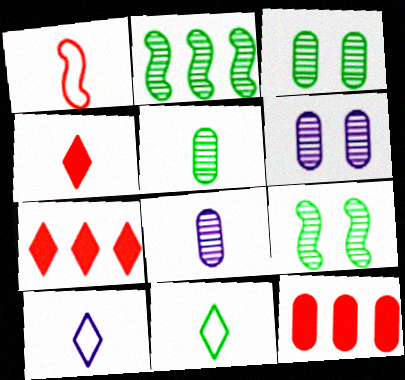[[9, 10, 12]]